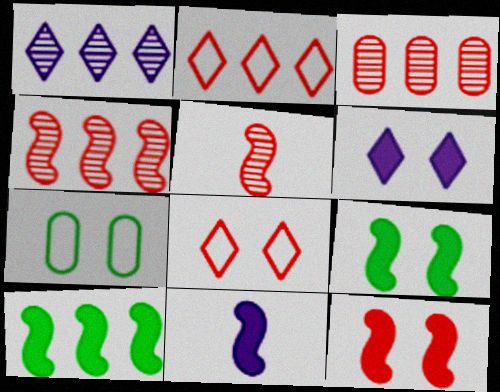[[10, 11, 12]]